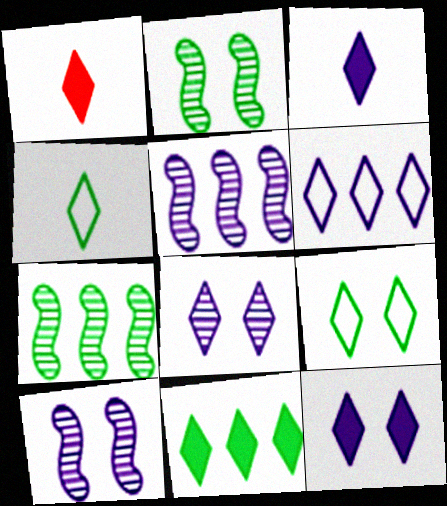[[1, 11, 12], 
[3, 6, 8]]